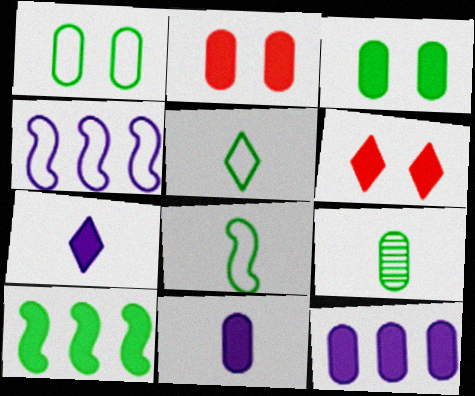[[2, 7, 10], 
[4, 6, 9], 
[6, 10, 11]]